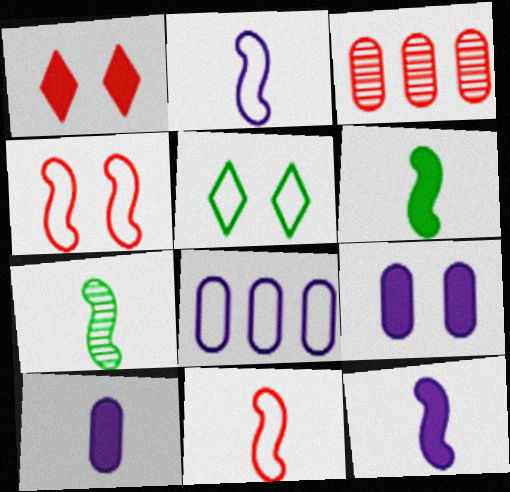[[1, 3, 11], 
[1, 7, 8], 
[3, 5, 12], 
[5, 8, 11], 
[7, 11, 12]]